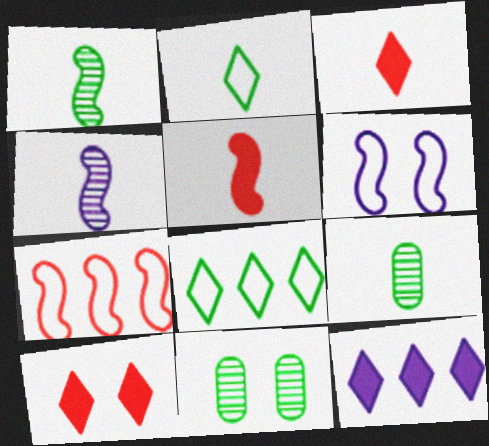[[6, 10, 11]]